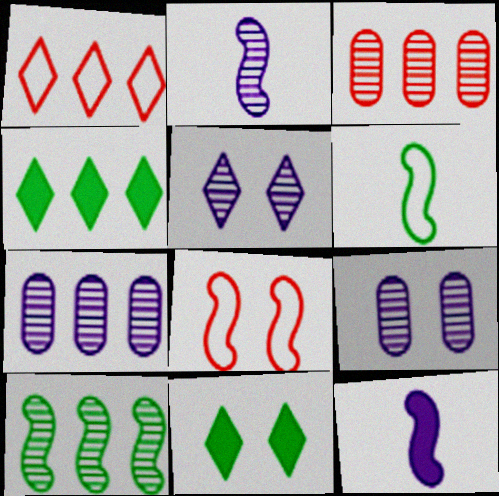[[2, 5, 7], 
[8, 9, 11], 
[8, 10, 12]]